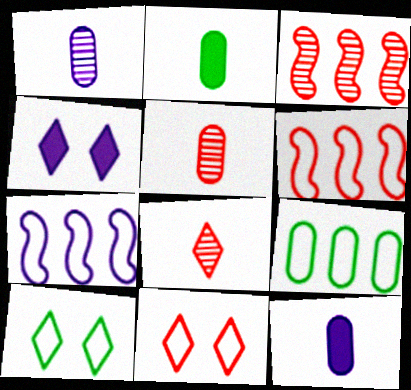[[1, 4, 7], 
[3, 10, 12]]